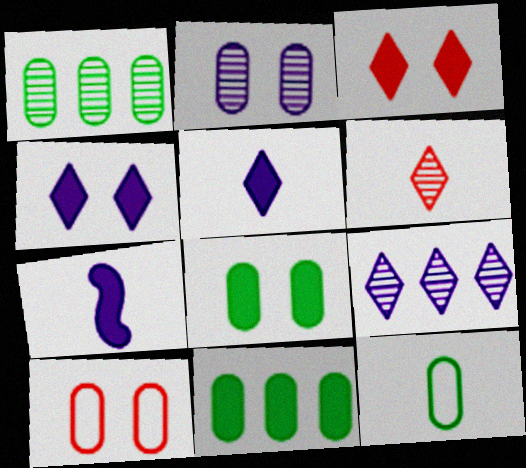[[1, 8, 12], 
[2, 8, 10], 
[3, 7, 11], 
[6, 7, 12]]